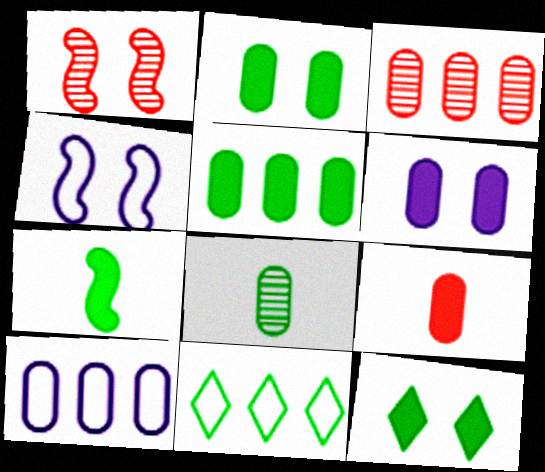[[3, 5, 10], 
[5, 6, 9], 
[5, 7, 12]]